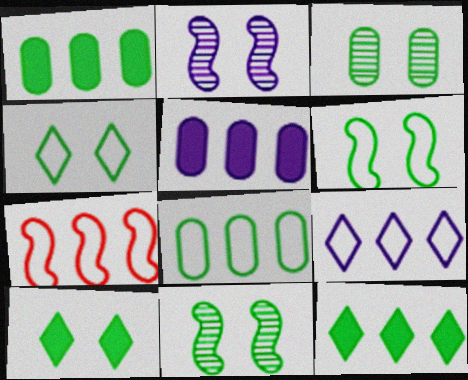[[3, 6, 10], 
[7, 8, 9]]